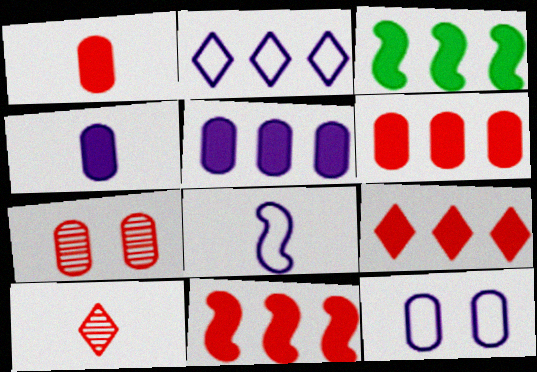[[2, 8, 12], 
[3, 5, 9], 
[3, 10, 12], 
[6, 9, 11]]